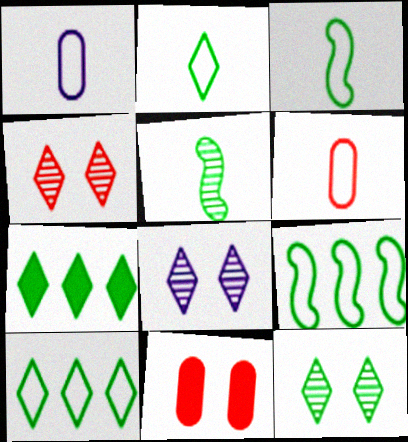[[2, 7, 12], 
[4, 8, 12]]